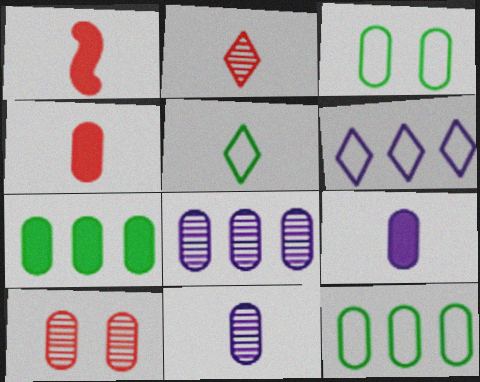[[1, 5, 11], 
[3, 4, 8], 
[9, 10, 12]]